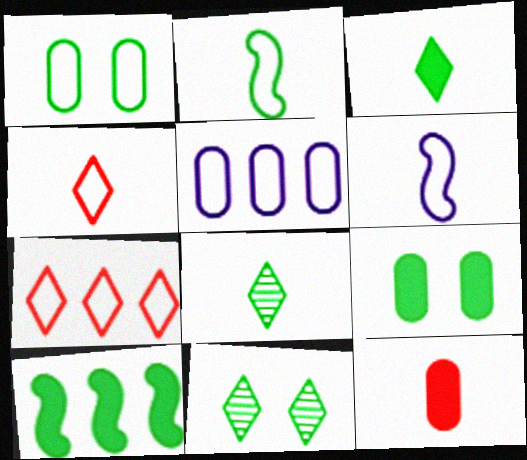[[1, 6, 7], 
[1, 8, 10], 
[3, 9, 10], 
[6, 8, 12]]